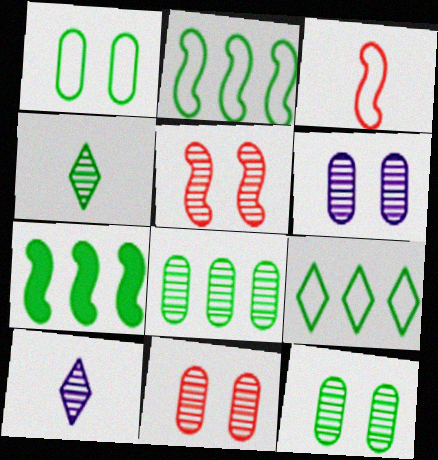[[1, 4, 7], 
[5, 8, 10], 
[6, 11, 12], 
[7, 8, 9]]